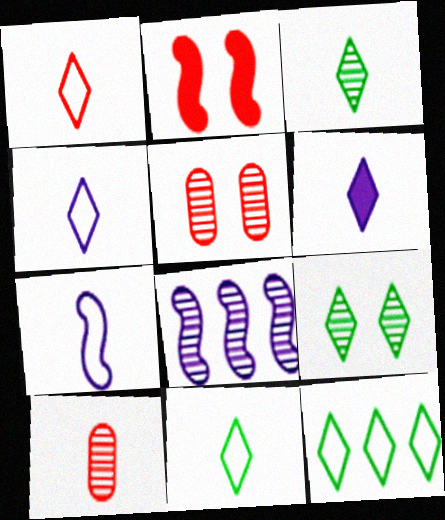[[1, 3, 6], 
[1, 4, 11], 
[3, 5, 8], 
[8, 9, 10]]